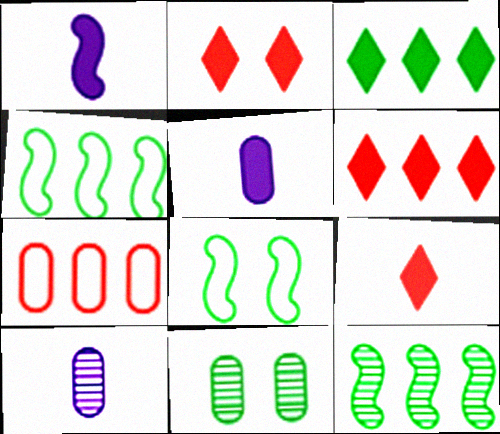[[2, 4, 10], 
[2, 6, 9], 
[5, 7, 11], 
[6, 8, 10]]